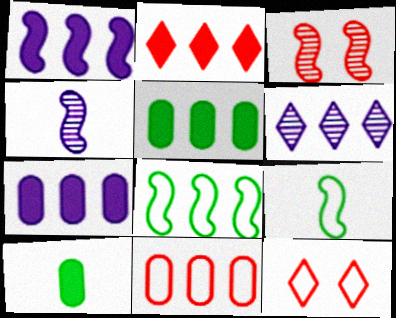[[1, 2, 5], 
[1, 3, 9], 
[4, 5, 12]]